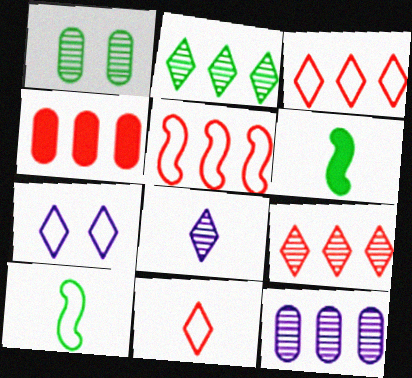[[4, 5, 9]]